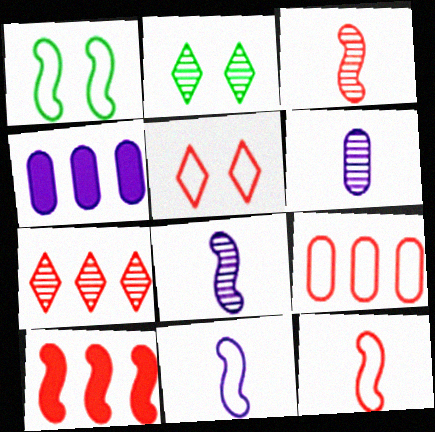[[1, 8, 10], 
[2, 4, 12], 
[5, 9, 12], 
[7, 9, 10]]